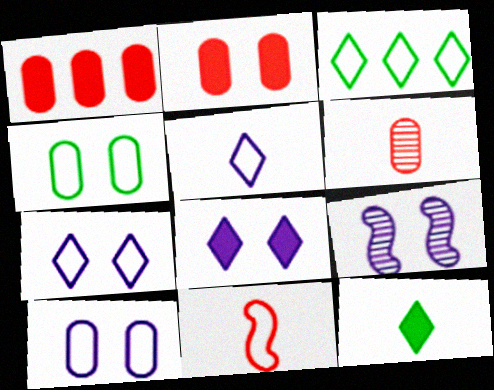[[3, 10, 11], 
[8, 9, 10]]